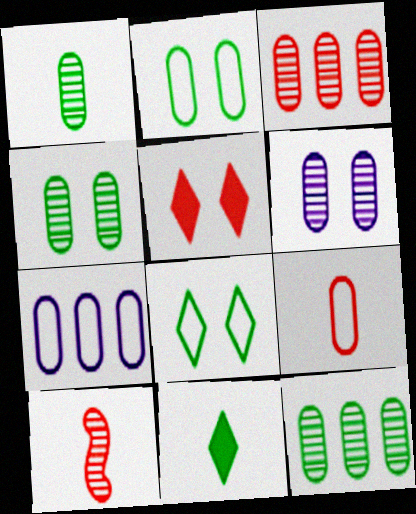[[1, 3, 6], 
[1, 4, 12], 
[2, 7, 9]]